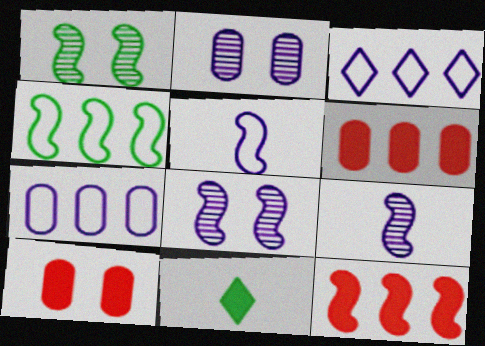[[1, 5, 12]]